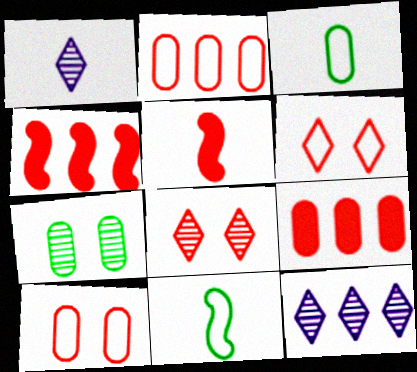[[1, 3, 5], 
[2, 5, 8]]